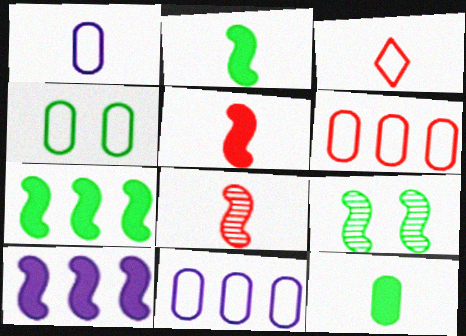[[1, 4, 6]]